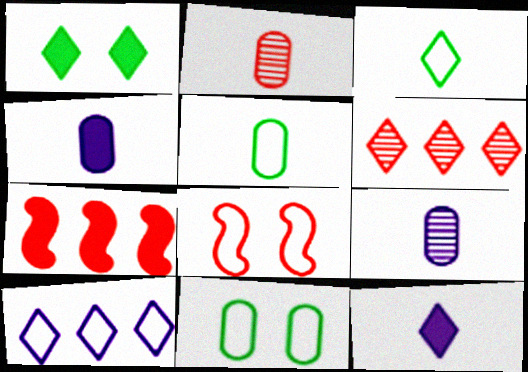[[1, 4, 7], 
[2, 4, 5], 
[5, 8, 10]]